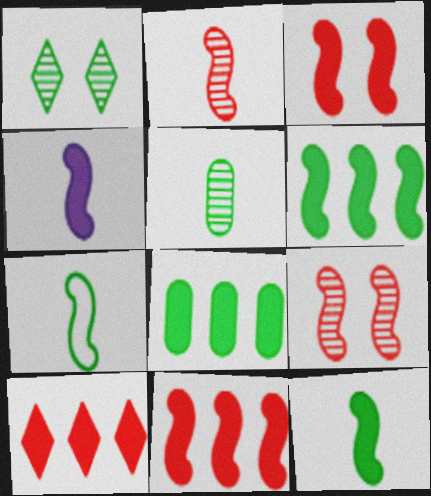[[1, 7, 8], 
[2, 4, 7], 
[3, 4, 6]]